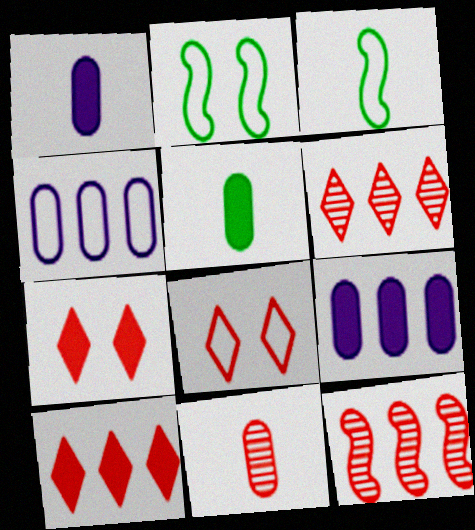[[1, 2, 6], 
[3, 4, 8]]